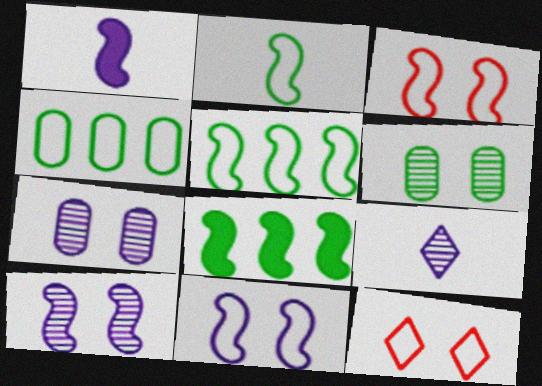[]